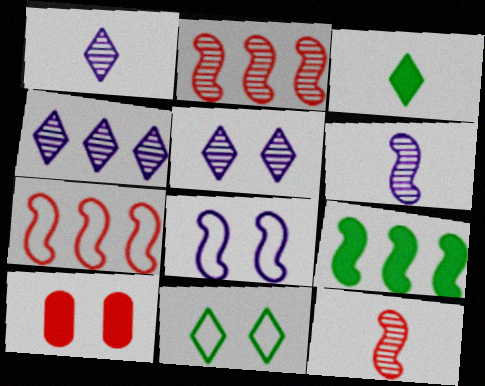[[1, 4, 5], 
[8, 9, 12]]